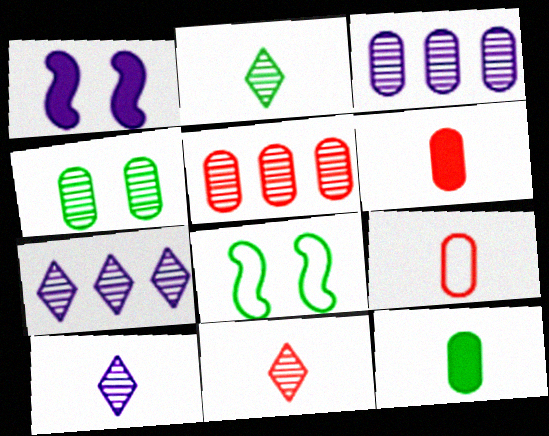[[2, 10, 11], 
[6, 7, 8]]